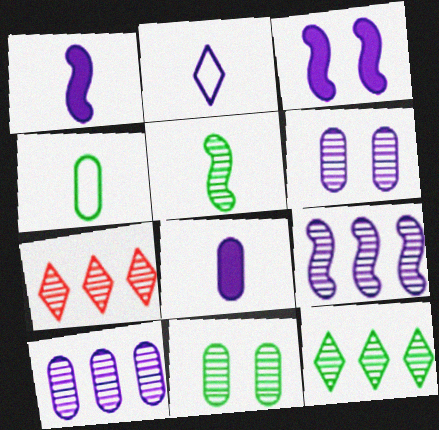[[2, 3, 10], 
[3, 4, 7], 
[5, 6, 7], 
[5, 11, 12]]